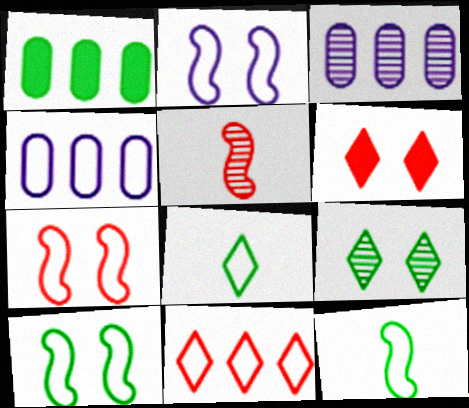[[1, 9, 12], 
[2, 7, 10], 
[3, 5, 9], 
[3, 6, 12], 
[4, 7, 8]]